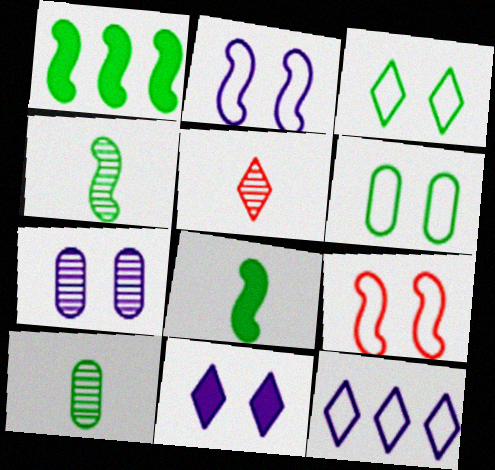[[1, 3, 10], 
[2, 7, 11]]